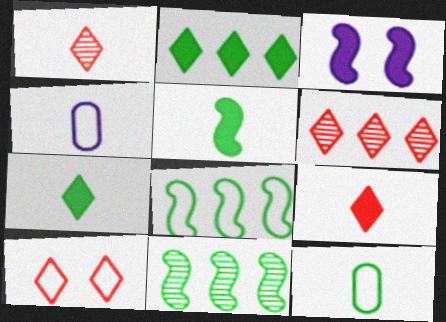[[1, 4, 5], 
[3, 6, 12], 
[4, 8, 10], 
[6, 9, 10]]